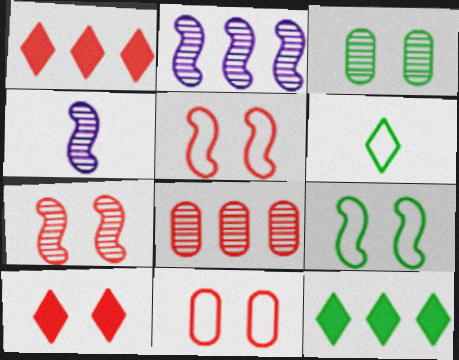[[4, 11, 12], 
[7, 10, 11]]